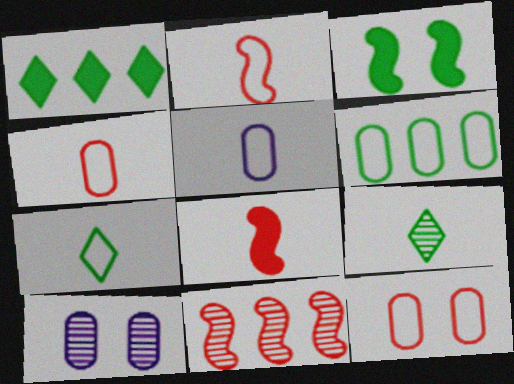[[1, 2, 10], 
[2, 5, 7], 
[3, 6, 9], 
[5, 6, 12], 
[5, 8, 9], 
[9, 10, 11]]